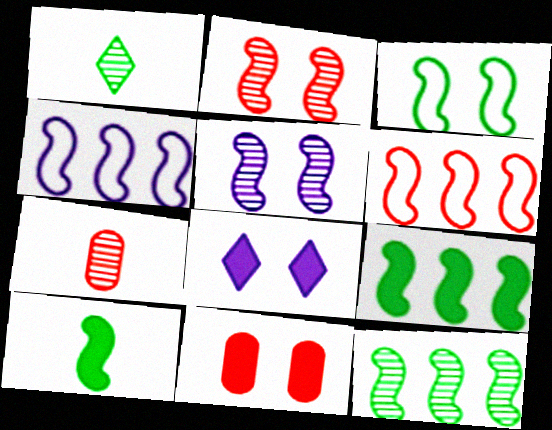[[1, 4, 11], 
[2, 4, 10], 
[3, 10, 12], 
[5, 6, 10]]